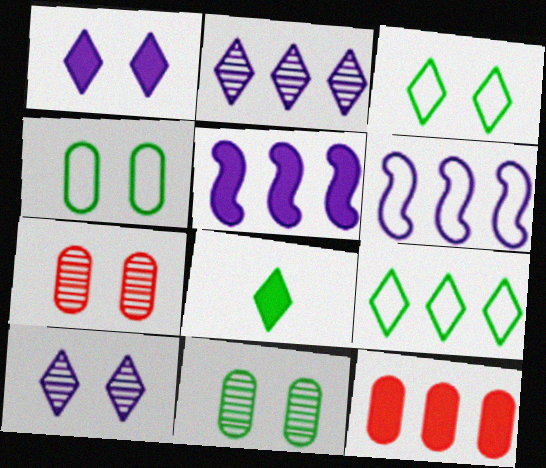[[6, 7, 8]]